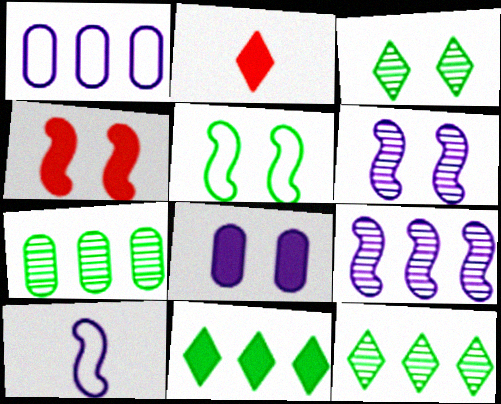[[4, 5, 6]]